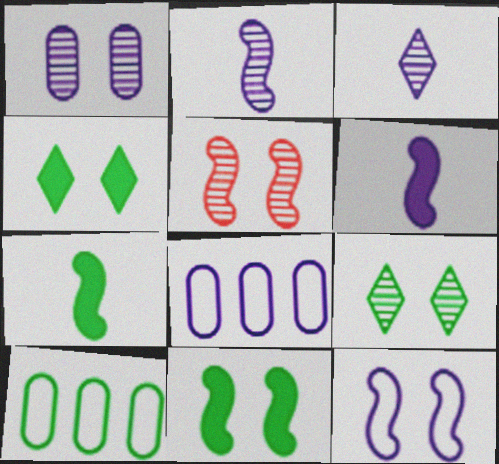[[1, 5, 9], 
[5, 11, 12], 
[7, 9, 10]]